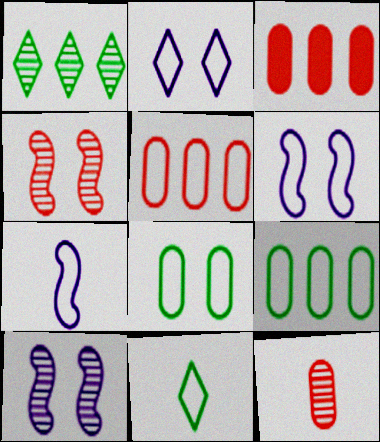[[1, 10, 12], 
[3, 10, 11], 
[5, 6, 11]]